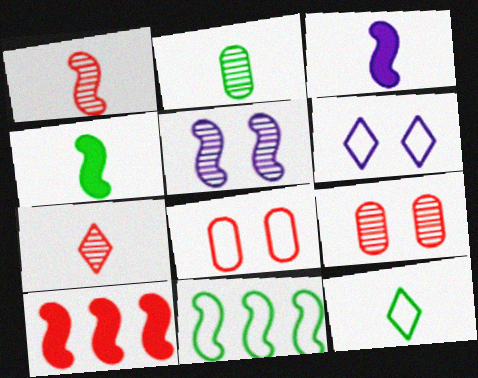[[2, 4, 12], 
[2, 6, 10], 
[7, 8, 10]]